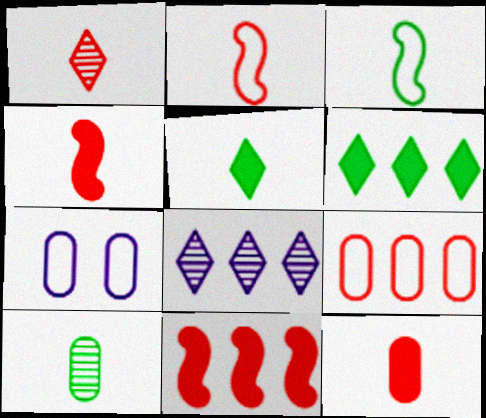[[1, 2, 12], 
[3, 5, 10]]